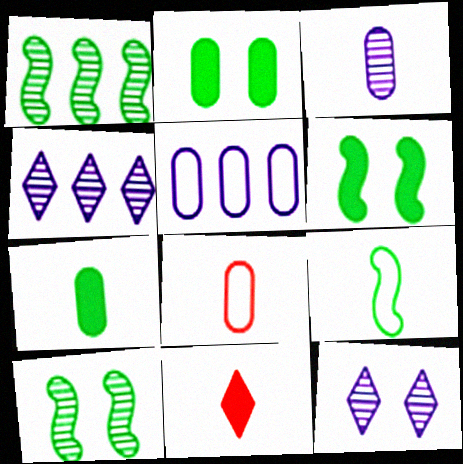[[1, 6, 9], 
[3, 7, 8], 
[3, 9, 11], 
[4, 6, 8], 
[5, 10, 11]]